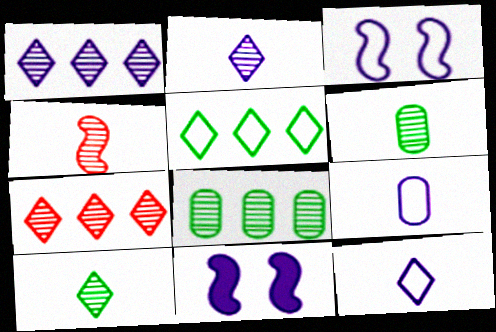[[1, 9, 11], 
[2, 4, 6]]